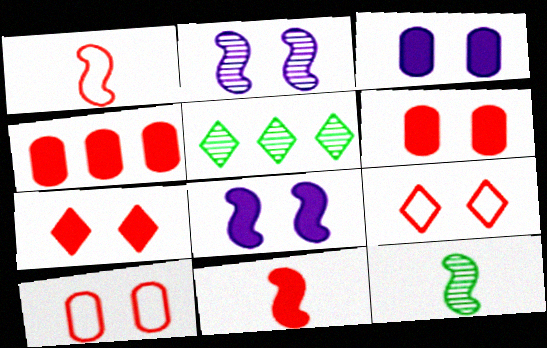[[1, 3, 5], 
[4, 7, 11]]